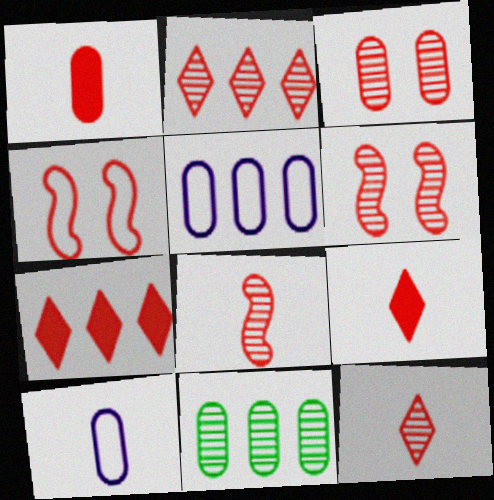[[1, 2, 4], 
[2, 3, 8]]